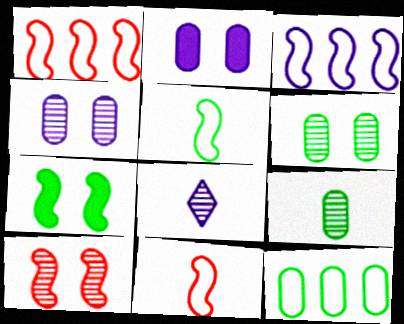[[2, 3, 8]]